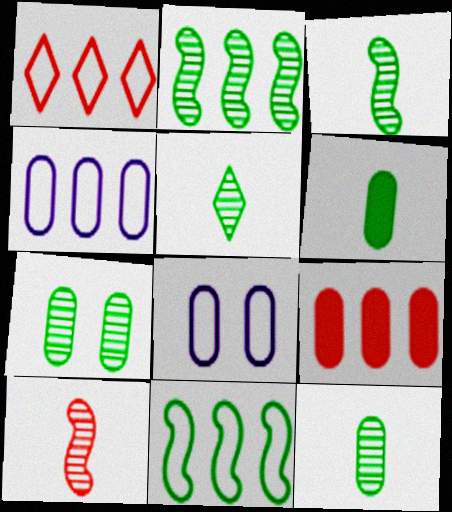[[1, 4, 11], 
[2, 5, 7], 
[3, 5, 12], 
[8, 9, 12]]